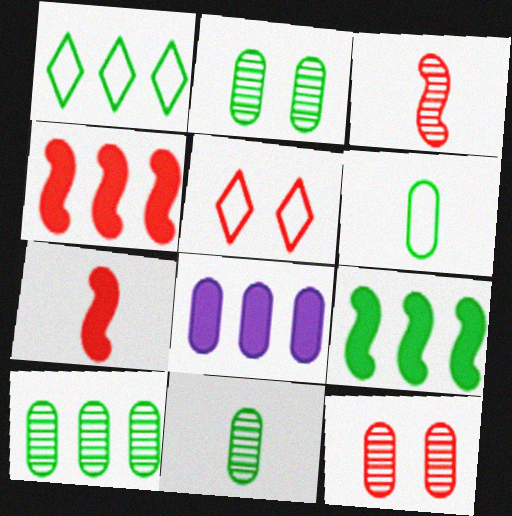[[1, 9, 10], 
[2, 10, 11], 
[6, 8, 12]]